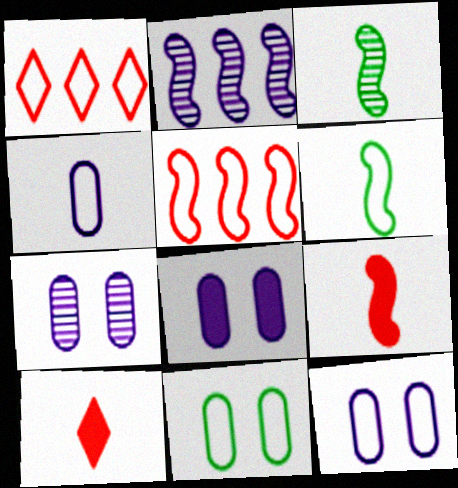[[1, 3, 8], 
[1, 6, 12], 
[2, 10, 11], 
[3, 4, 10], 
[7, 8, 12]]